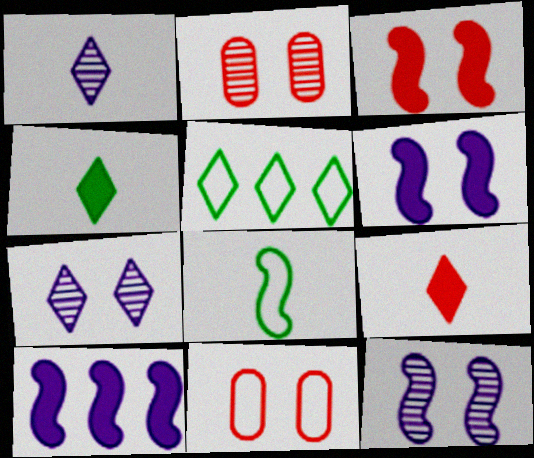[[5, 7, 9]]